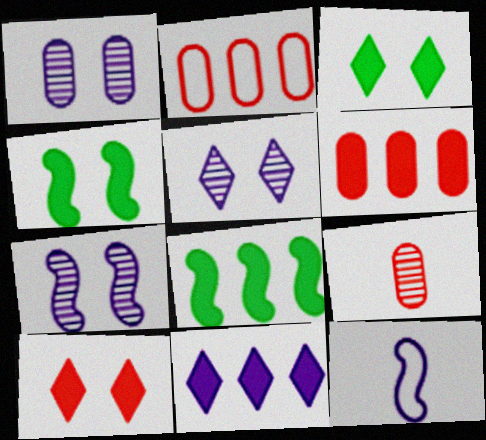[[1, 5, 7], 
[1, 11, 12], 
[6, 8, 11]]